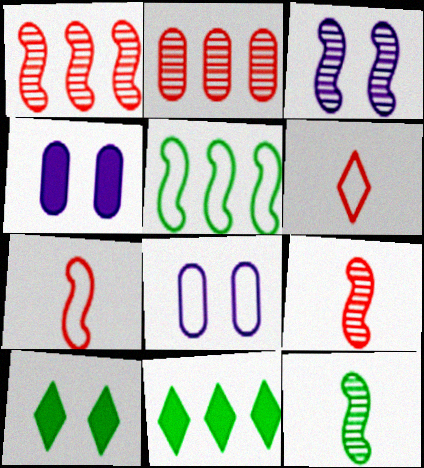[[1, 3, 12], 
[5, 6, 8], 
[8, 9, 11]]